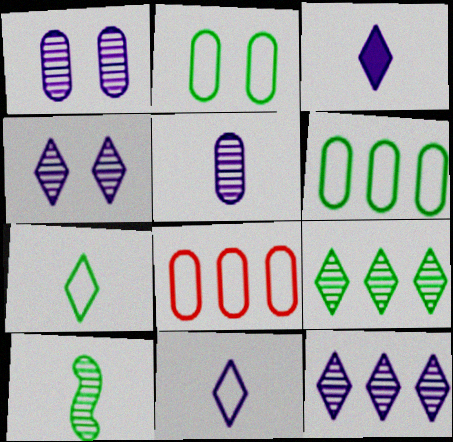[]